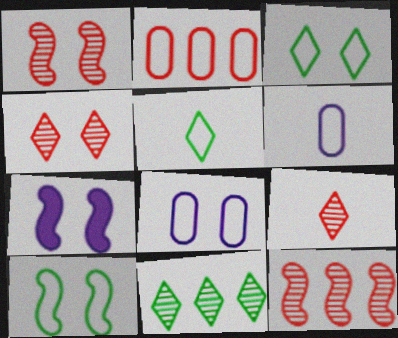[[1, 7, 10]]